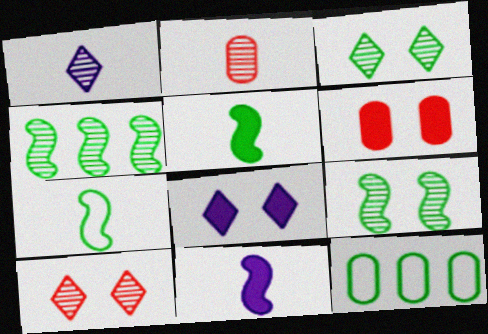[[3, 5, 12], 
[10, 11, 12]]